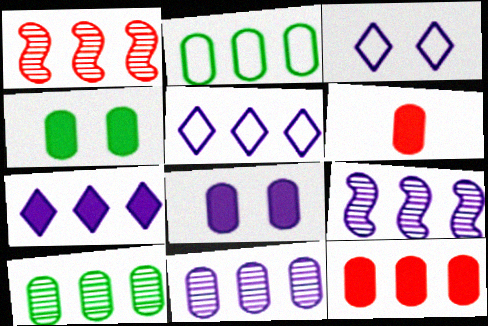[[1, 2, 7], 
[2, 11, 12]]